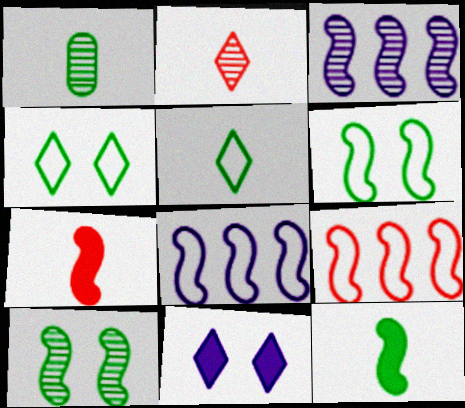[[1, 5, 12], 
[1, 9, 11], 
[3, 6, 7], 
[7, 8, 10]]